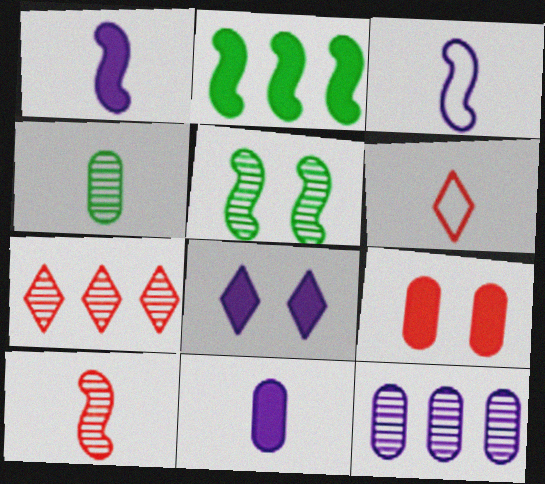[[1, 4, 6], 
[3, 8, 12]]